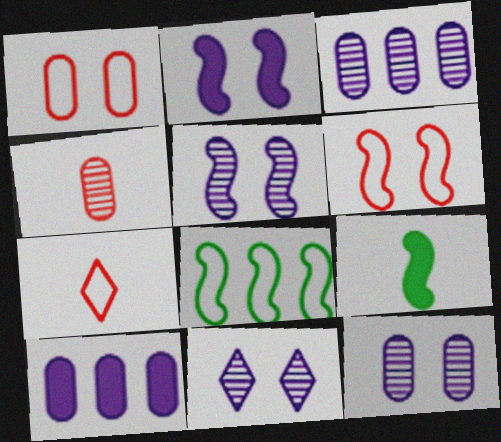[[5, 11, 12]]